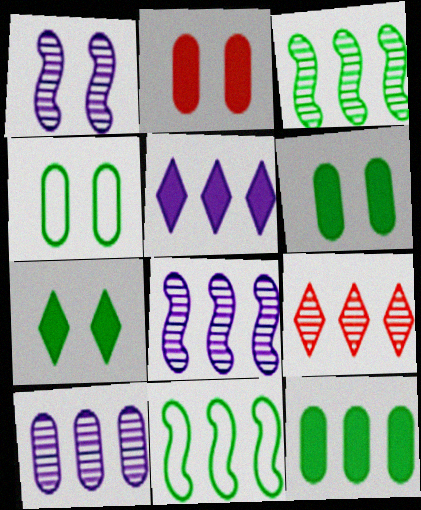[[3, 9, 10]]